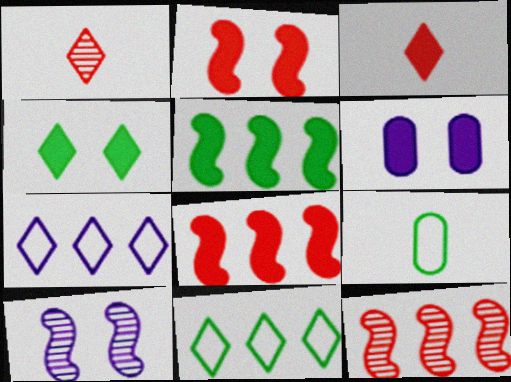[[1, 4, 7], 
[2, 4, 6], 
[3, 5, 6]]